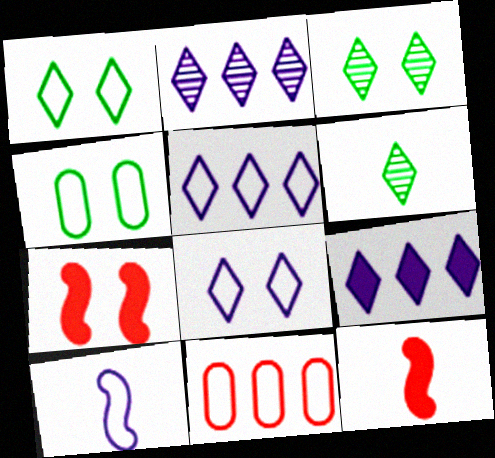[[1, 10, 11], 
[2, 4, 12], 
[2, 5, 9]]